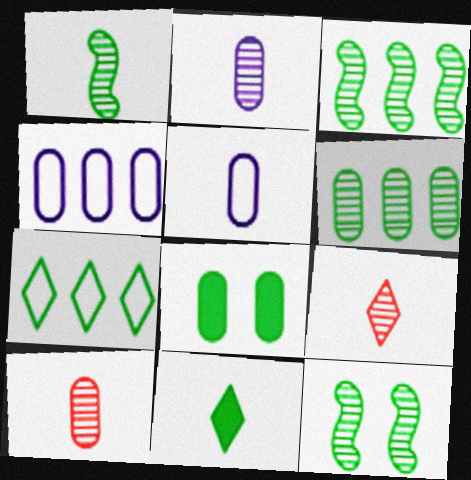[[1, 2, 9], 
[1, 3, 12], 
[1, 7, 8], 
[4, 8, 10]]